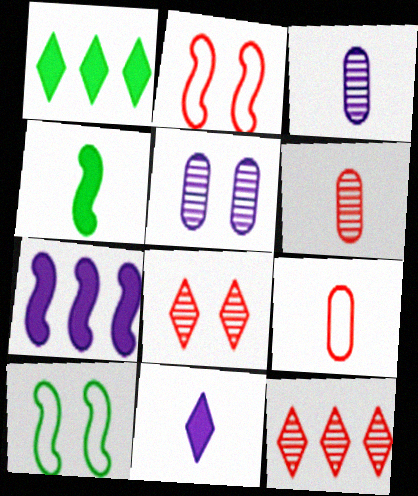[[1, 2, 3]]